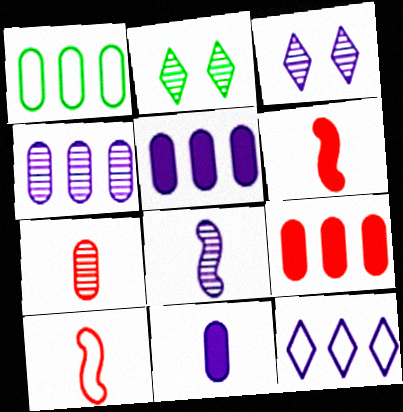[[1, 3, 6], 
[1, 4, 9], 
[2, 5, 10], 
[3, 4, 8]]